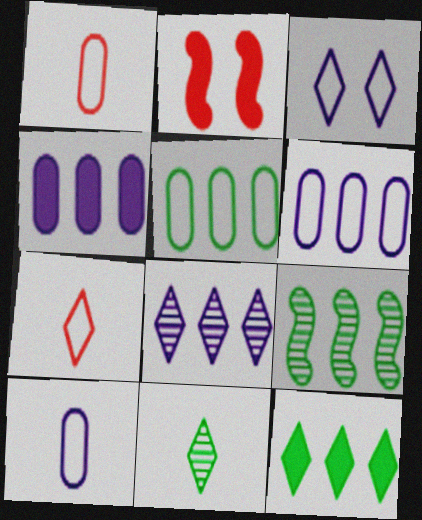[[2, 6, 11], 
[5, 9, 12]]